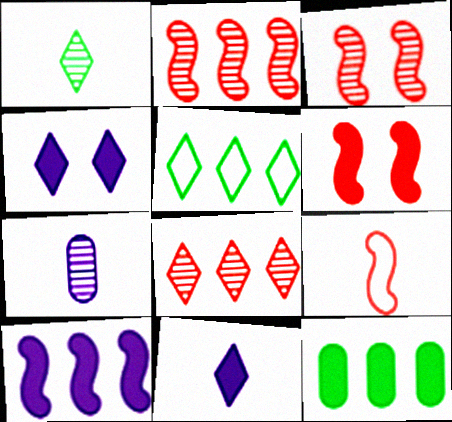[[2, 6, 9], 
[5, 6, 7], 
[6, 11, 12]]